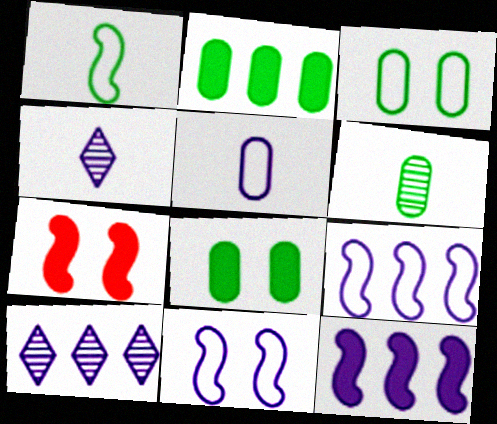[[2, 3, 6]]